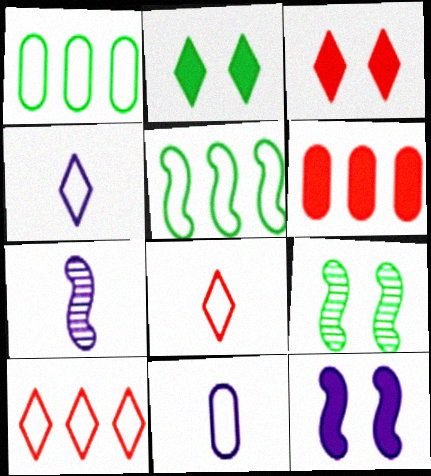[[1, 3, 7], 
[4, 6, 9]]